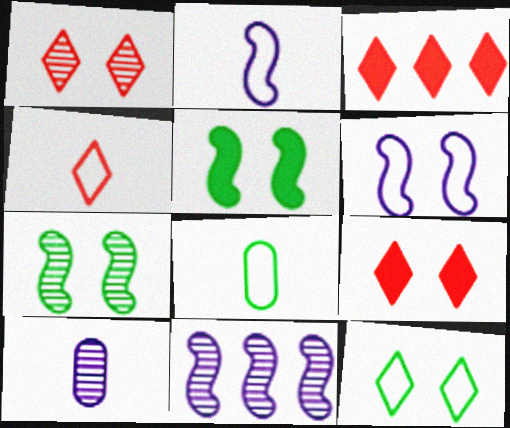[[1, 3, 4], 
[2, 4, 8], 
[8, 9, 11]]